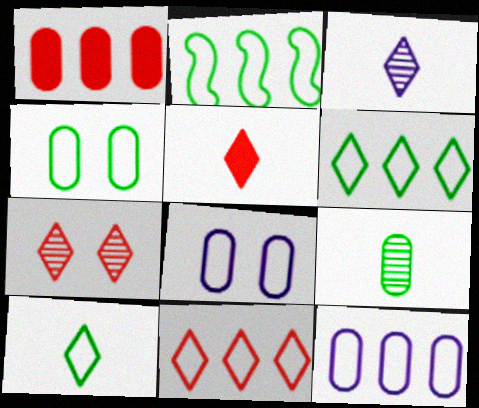[[1, 8, 9], 
[2, 4, 10], 
[2, 11, 12], 
[3, 5, 10], 
[5, 7, 11]]